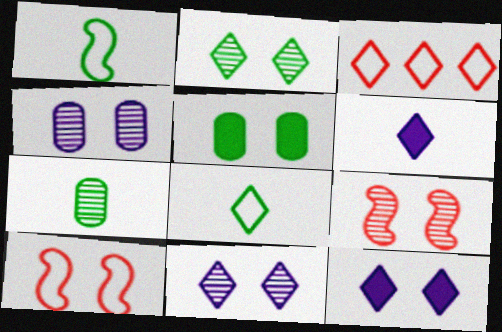[[2, 3, 6], 
[2, 4, 9], 
[5, 10, 11]]